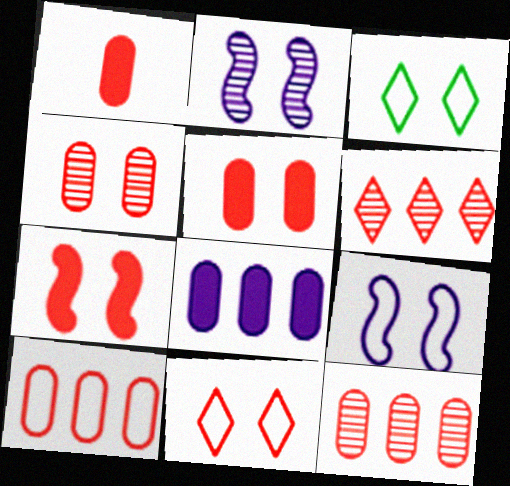[[1, 4, 10], 
[2, 3, 5], 
[4, 7, 11]]